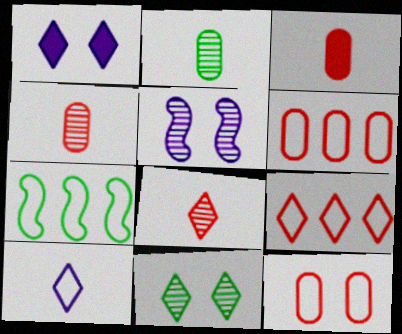[[1, 4, 7], 
[7, 10, 12]]